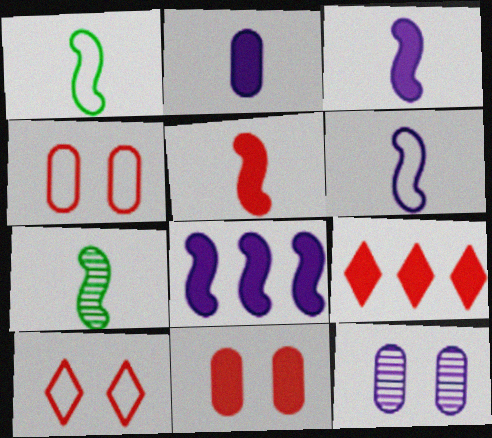[[1, 9, 12], 
[5, 6, 7], 
[5, 9, 11]]